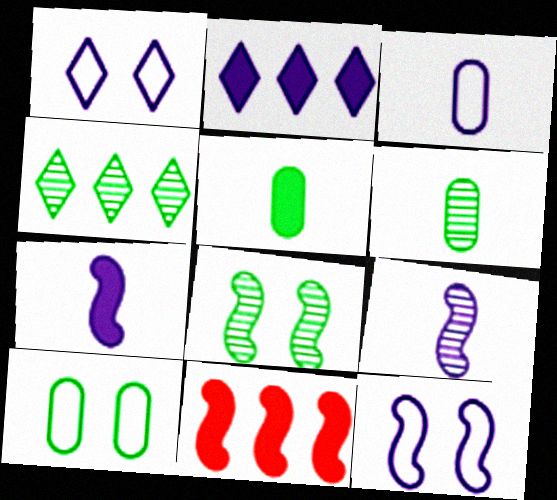[[1, 6, 11], 
[4, 6, 8]]